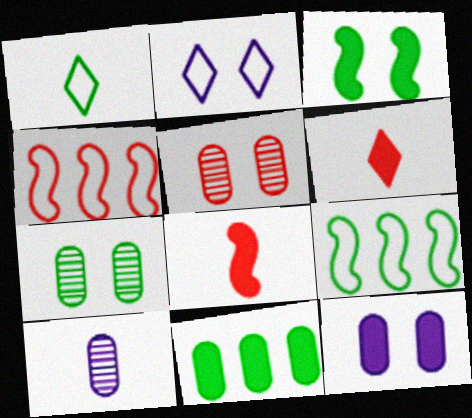[[1, 8, 10], 
[2, 3, 5], 
[4, 5, 6]]